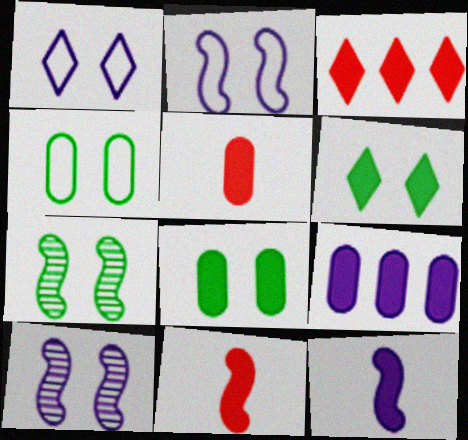[[3, 8, 12], 
[4, 6, 7], 
[5, 8, 9], 
[6, 9, 11]]